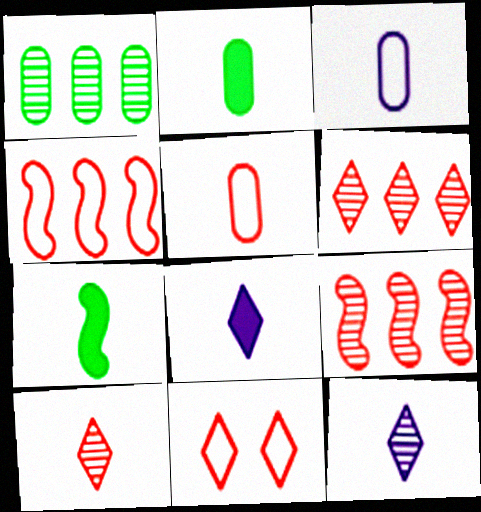[[3, 7, 10], 
[4, 5, 11], 
[5, 7, 12]]